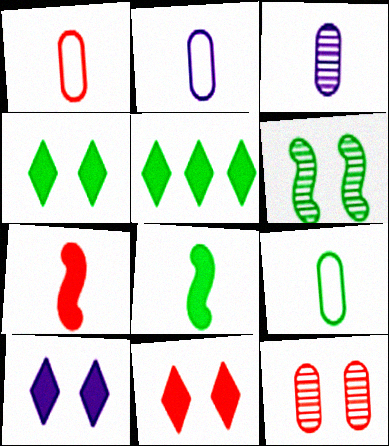[[1, 2, 9], 
[4, 10, 11], 
[5, 6, 9]]